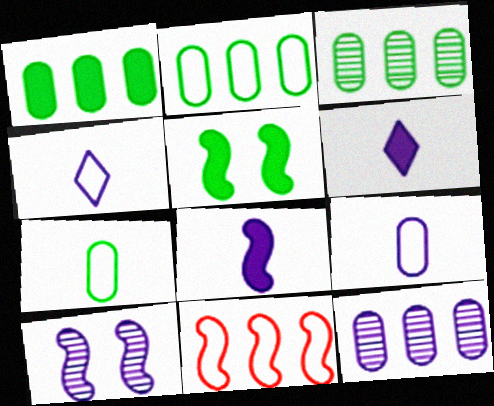[[1, 2, 3]]